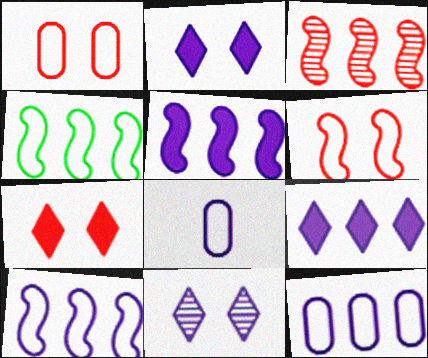[[3, 4, 5], 
[5, 8, 11]]